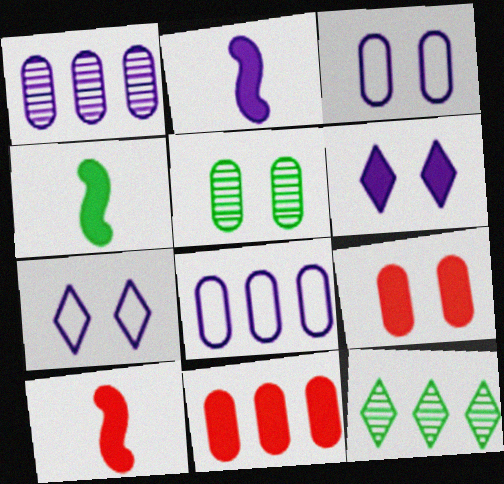[[1, 2, 7], 
[2, 4, 10], 
[3, 5, 9], 
[3, 10, 12], 
[4, 6, 11]]